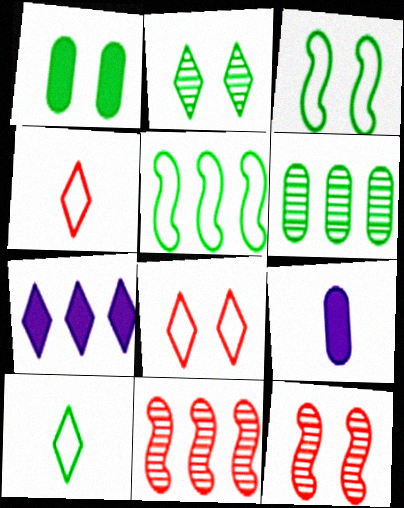[[1, 2, 3], 
[2, 4, 7]]